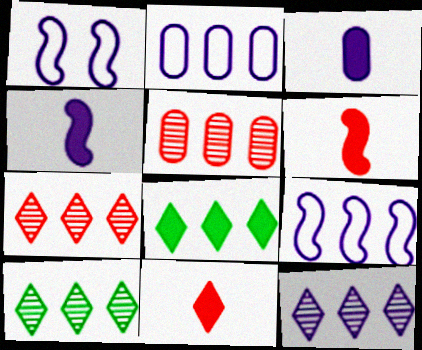[[1, 3, 12], 
[5, 8, 9], 
[7, 10, 12]]